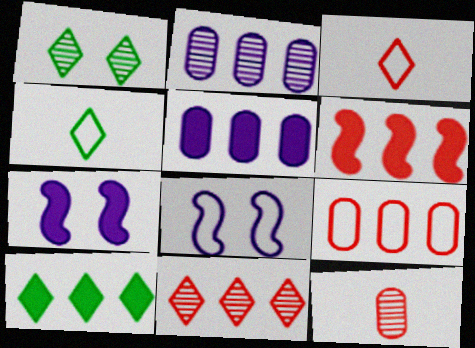[[1, 4, 10], 
[4, 8, 9], 
[5, 6, 10], 
[6, 9, 11], 
[8, 10, 12]]